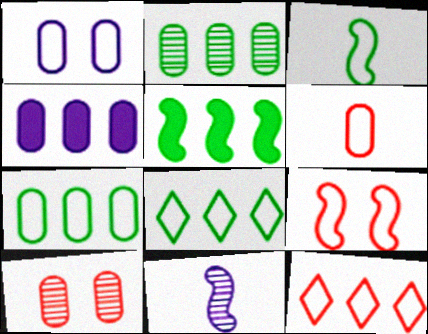[[1, 3, 12], 
[1, 6, 7], 
[2, 5, 8], 
[5, 9, 11], 
[6, 9, 12]]